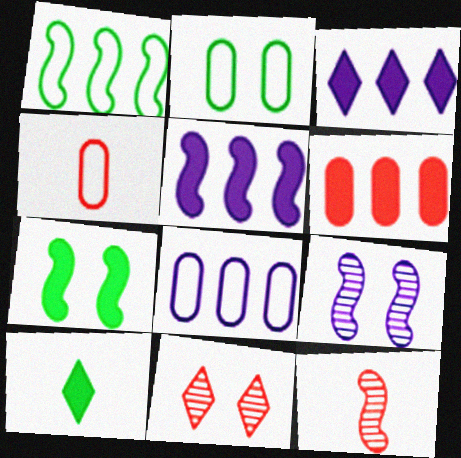[[2, 3, 12], 
[2, 4, 8]]